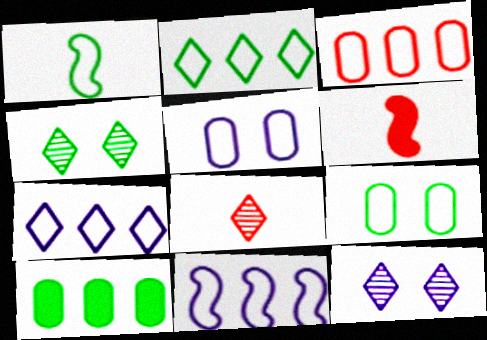[[1, 2, 9], 
[1, 4, 10], 
[2, 3, 11]]